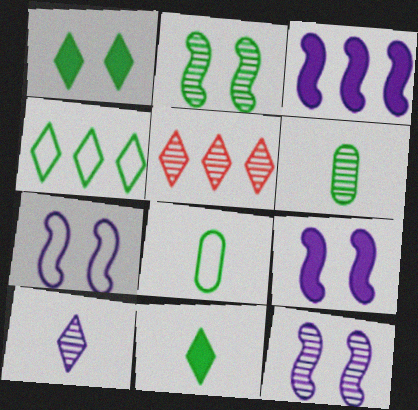[[5, 6, 12], 
[5, 8, 9], 
[7, 9, 12]]